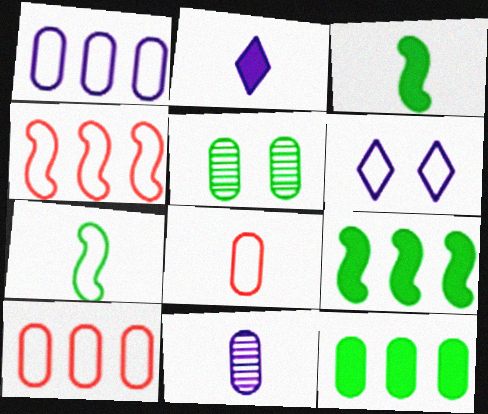[[2, 4, 5], 
[6, 7, 10]]